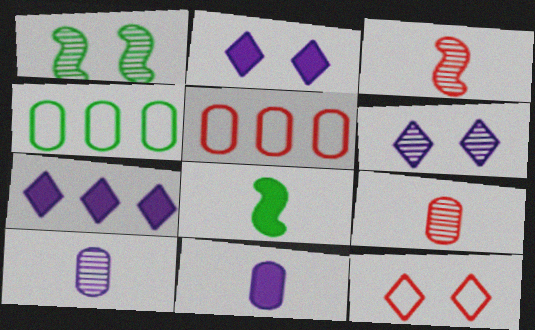[[2, 3, 4], 
[5, 6, 8]]